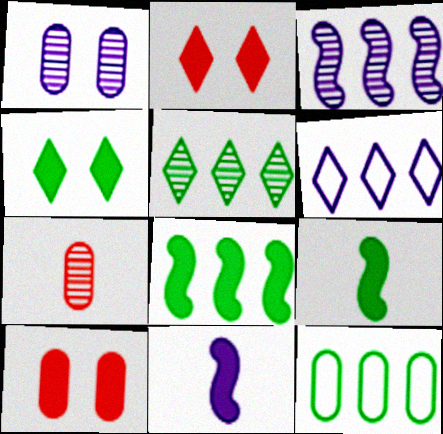[[1, 6, 11], 
[5, 8, 12]]